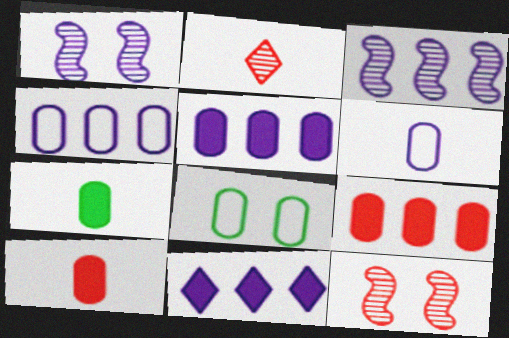[[1, 6, 11], 
[3, 4, 11]]